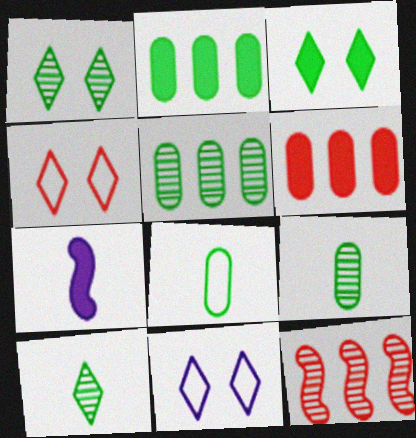[[3, 6, 7], 
[4, 5, 7]]